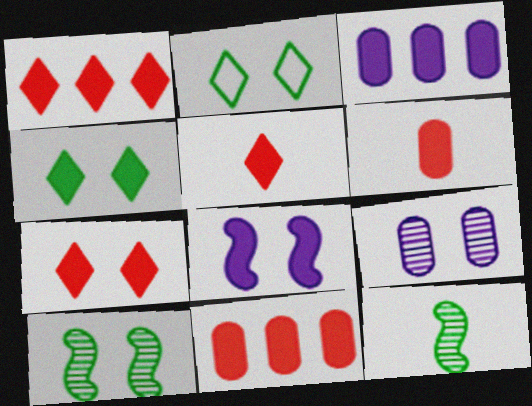[[1, 5, 7]]